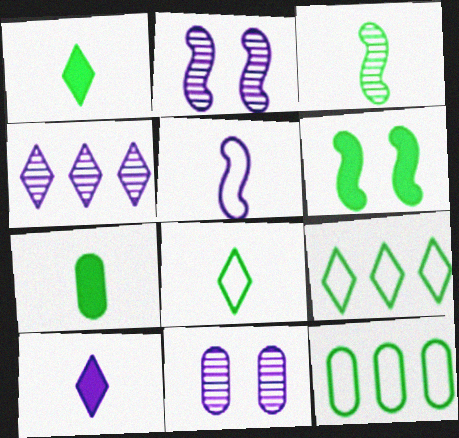[[3, 7, 8]]